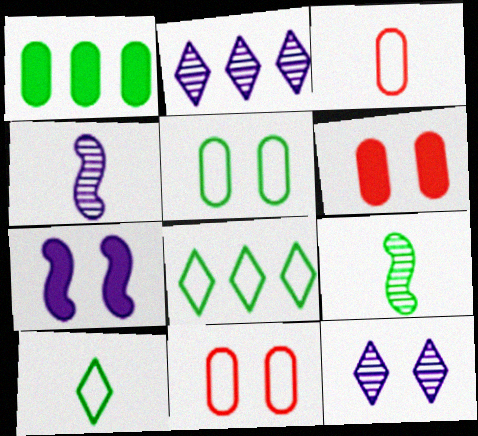[[4, 6, 8]]